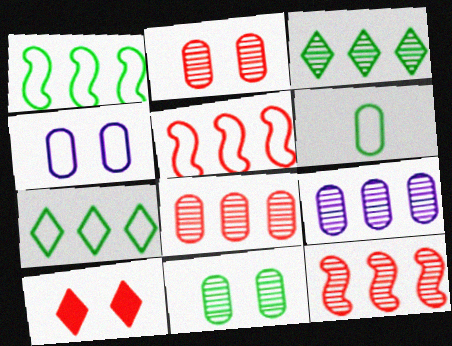[[3, 9, 12]]